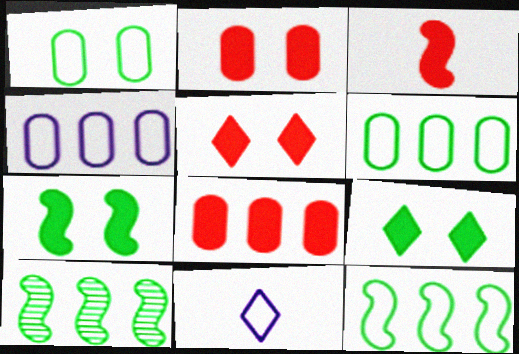[[2, 10, 11], 
[3, 5, 8]]